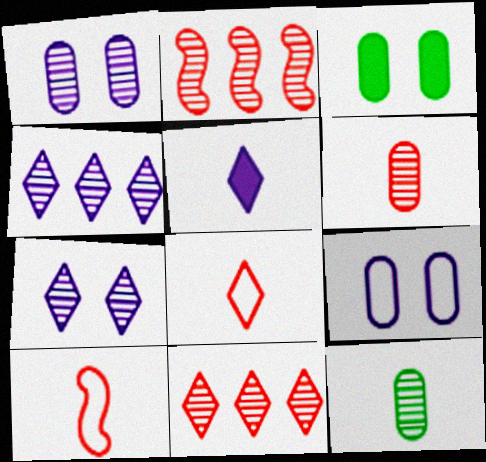[[2, 7, 12], 
[3, 4, 10], 
[5, 10, 12]]